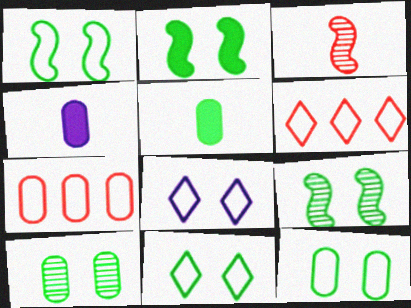[[1, 2, 9], 
[1, 11, 12], 
[2, 10, 11], 
[4, 6, 9], 
[4, 7, 10]]